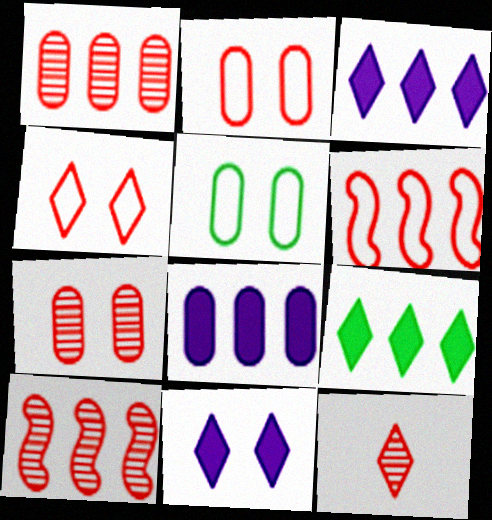[[7, 10, 12]]